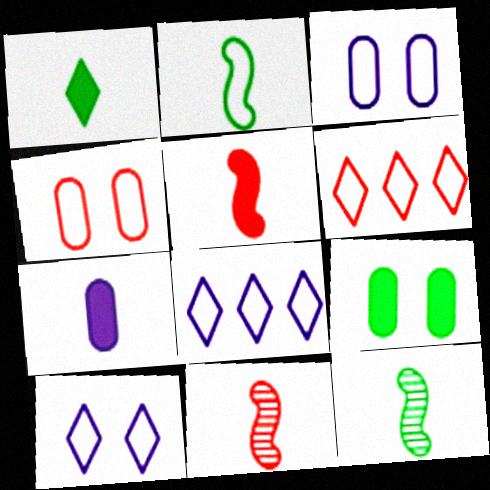[[1, 5, 7], 
[2, 3, 6], 
[2, 4, 8], 
[8, 9, 11]]